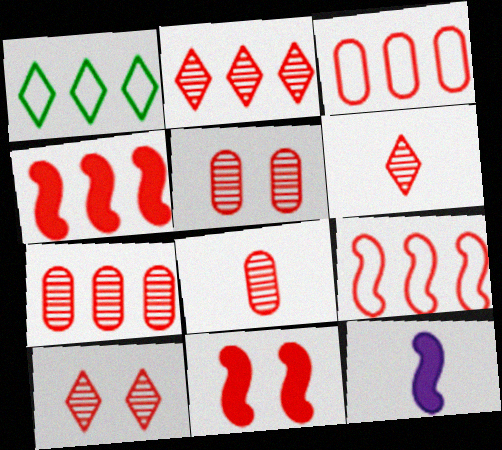[[1, 5, 12], 
[2, 3, 4], 
[2, 6, 10], 
[3, 6, 11], 
[5, 7, 8]]